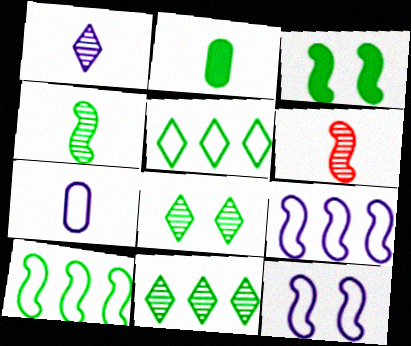[[2, 8, 10], 
[3, 4, 10], 
[3, 6, 9]]